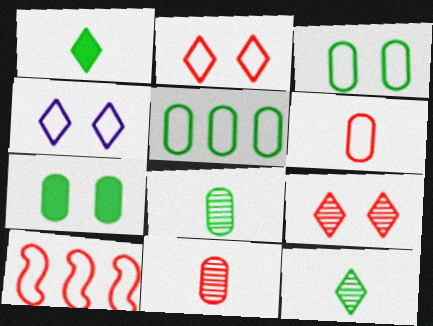[[2, 6, 10], 
[5, 7, 8]]